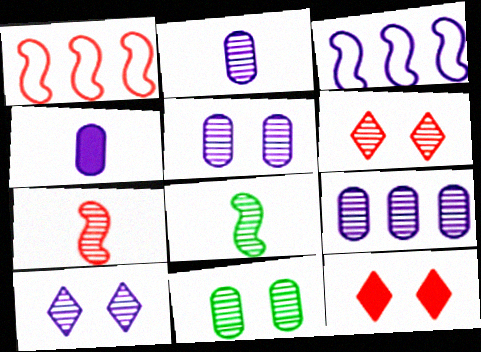[[2, 5, 9], 
[3, 4, 10], 
[6, 8, 9]]